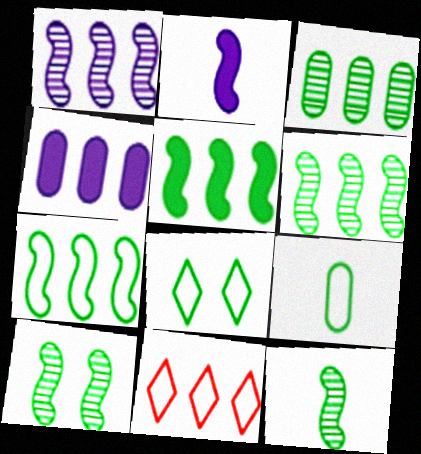[[4, 6, 11], 
[5, 6, 7], 
[6, 10, 12], 
[7, 8, 9]]